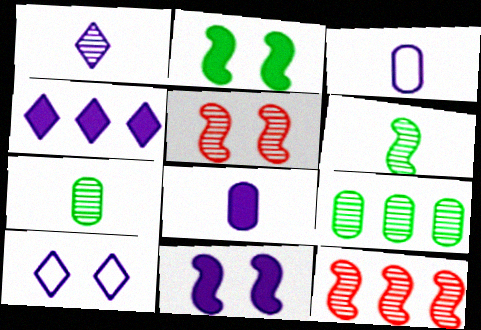[[1, 4, 10], 
[1, 5, 9], 
[4, 8, 11]]